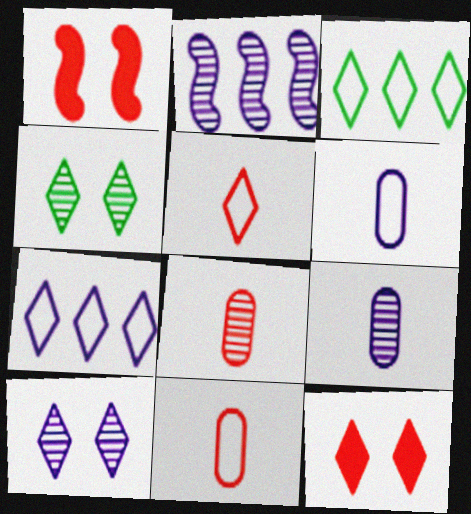[[1, 3, 9], 
[2, 4, 8], 
[2, 9, 10]]